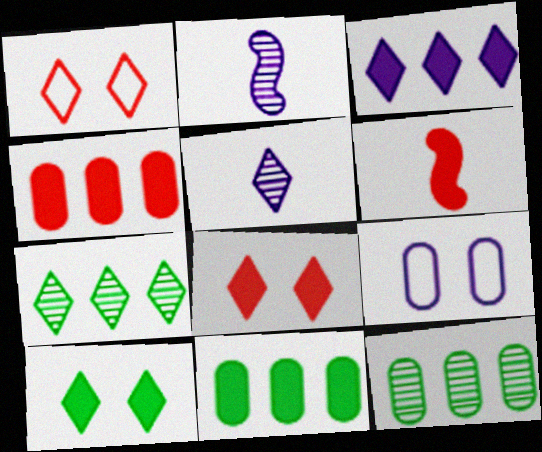[[1, 2, 11], 
[2, 3, 9], 
[4, 6, 8], 
[6, 7, 9]]